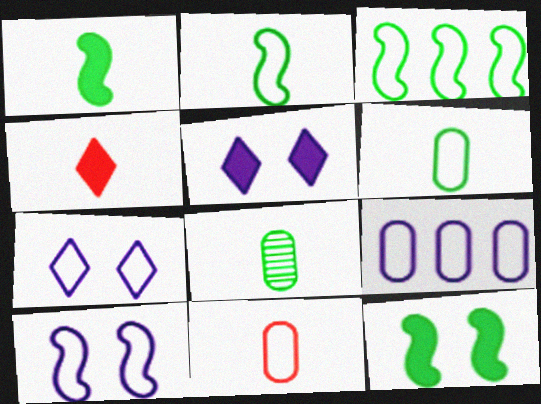[[3, 7, 11]]